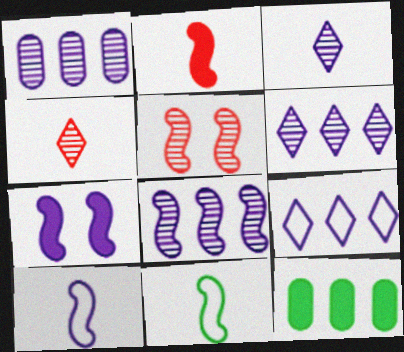[[1, 6, 8], 
[7, 8, 10]]